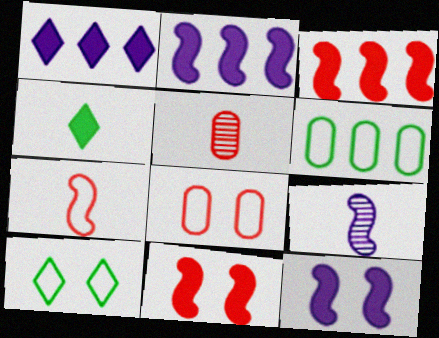[[2, 5, 10]]